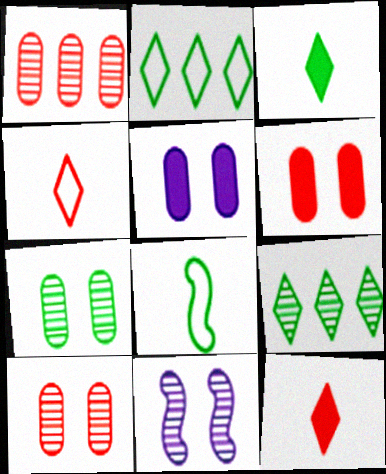[]